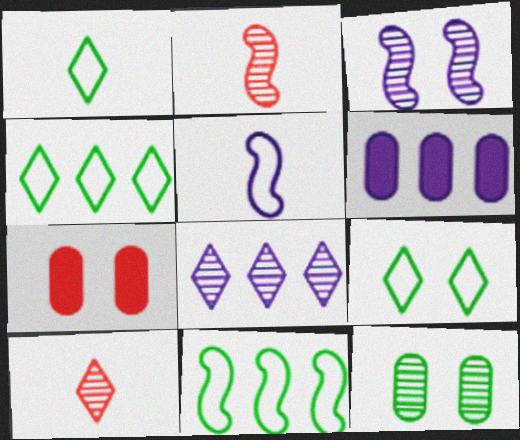[[1, 4, 9], 
[2, 6, 9], 
[2, 8, 12], 
[3, 7, 9]]